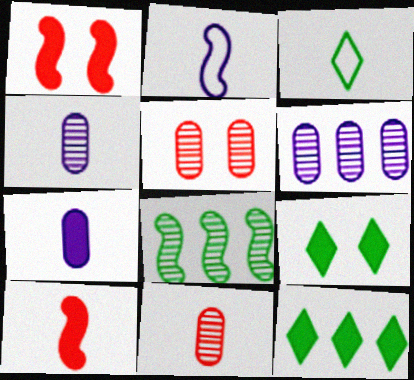[[1, 2, 8], 
[1, 3, 6], 
[1, 7, 12], 
[2, 5, 12], 
[3, 4, 10]]